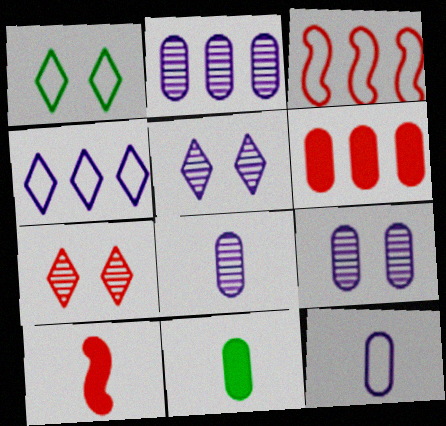[[1, 2, 10], 
[1, 3, 12], 
[2, 8, 9], 
[3, 5, 11]]